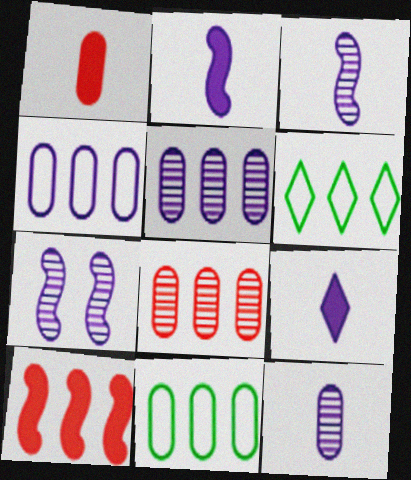[[1, 6, 7], 
[4, 7, 9], 
[5, 6, 10]]